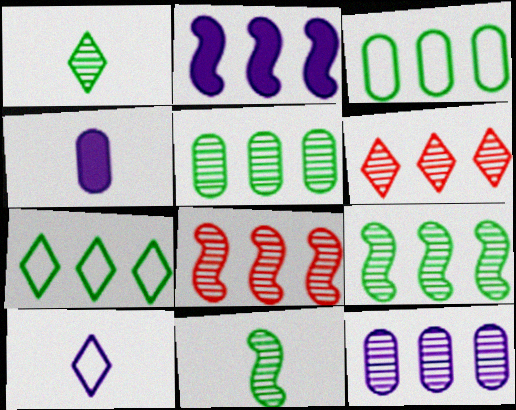[[2, 3, 6], 
[6, 9, 12]]